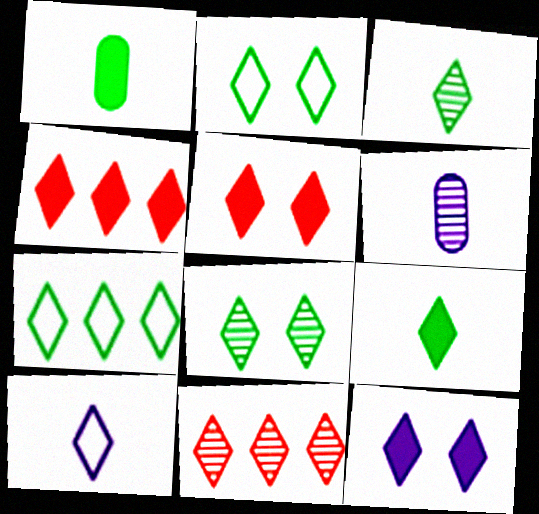[[4, 8, 10], 
[4, 9, 12], 
[7, 8, 9]]